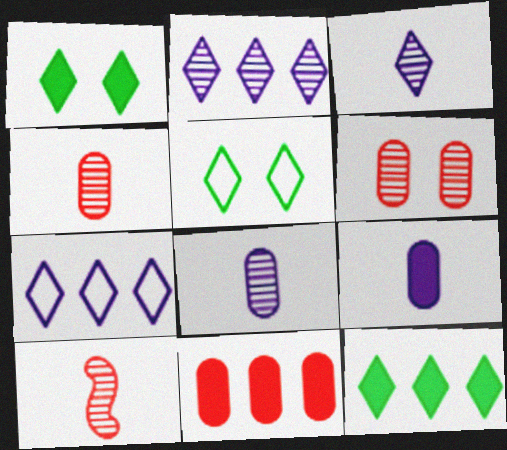[]